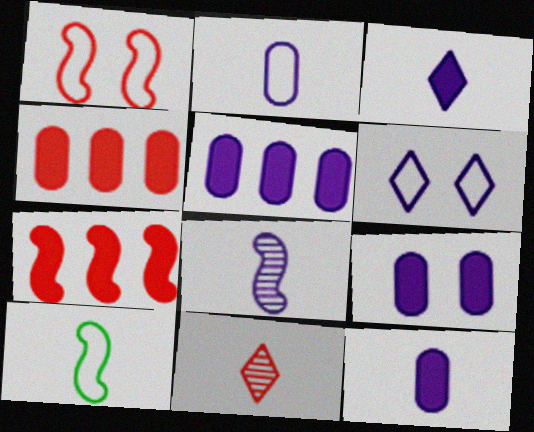[[1, 4, 11], 
[2, 3, 8], 
[5, 6, 8], 
[5, 9, 12], 
[10, 11, 12]]